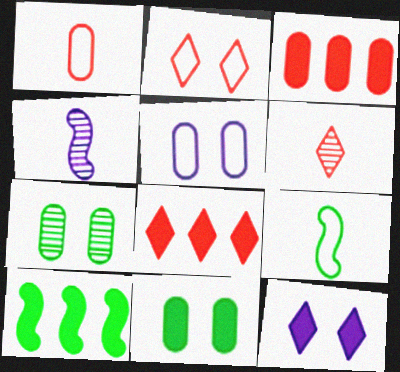[[2, 6, 8], 
[5, 6, 10]]